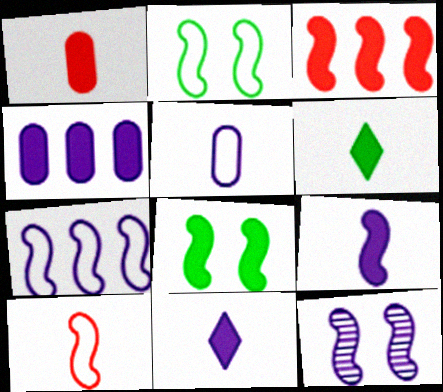[[1, 6, 9], 
[2, 7, 10], 
[3, 8, 9], 
[7, 9, 12]]